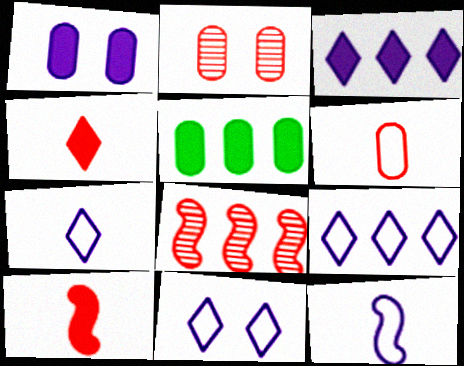[[5, 8, 9], 
[7, 9, 11]]